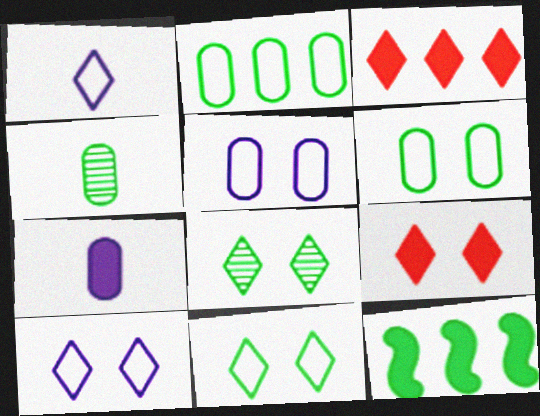[[1, 3, 8], 
[4, 11, 12], 
[7, 9, 12], 
[8, 9, 10]]